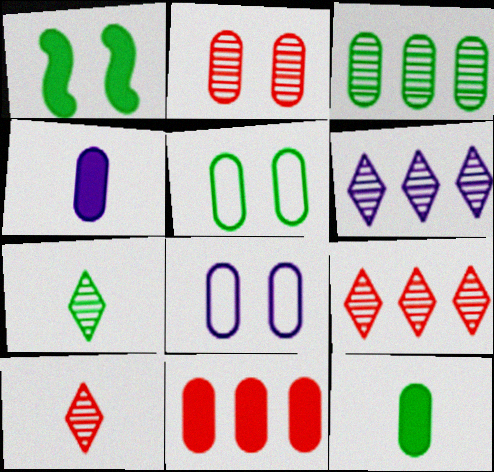[[3, 5, 12]]